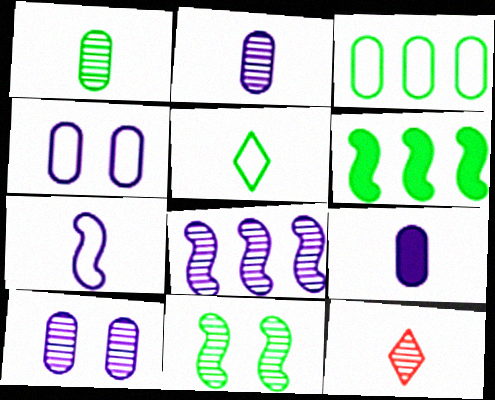[[4, 6, 12]]